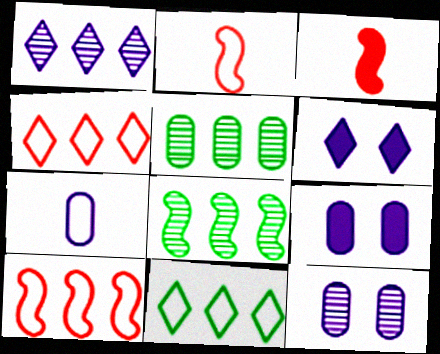[[2, 5, 6], 
[3, 11, 12]]